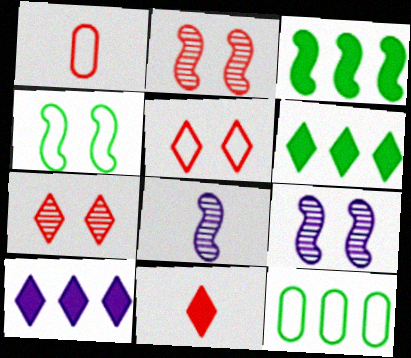[[1, 6, 9], 
[9, 11, 12]]